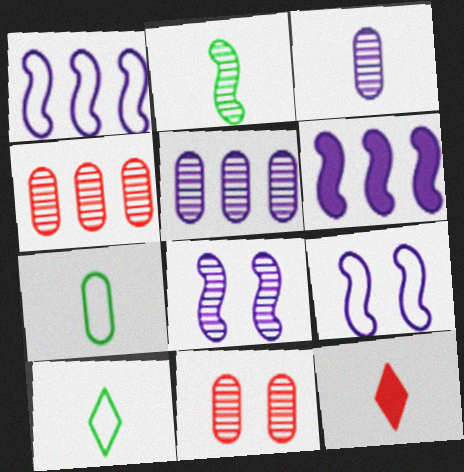[[6, 10, 11]]